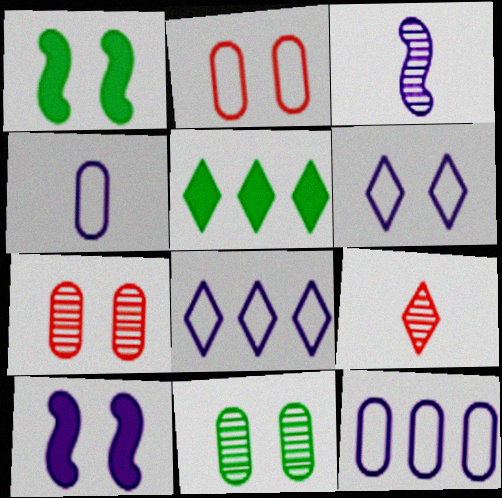[[1, 6, 7], 
[1, 9, 12], 
[2, 3, 5], 
[5, 6, 9]]